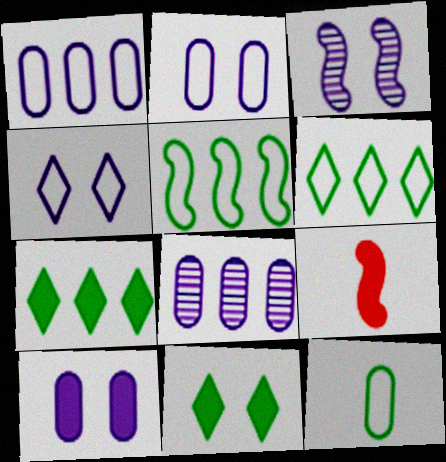[[3, 4, 10], 
[3, 5, 9], 
[7, 9, 10]]